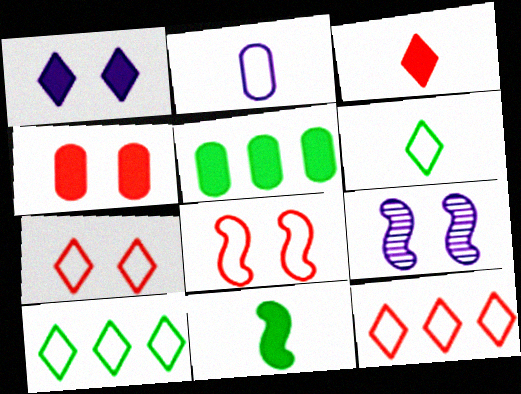[[2, 8, 10]]